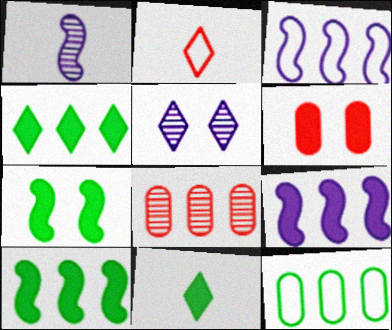[[2, 4, 5], 
[3, 4, 8], 
[6, 9, 11]]